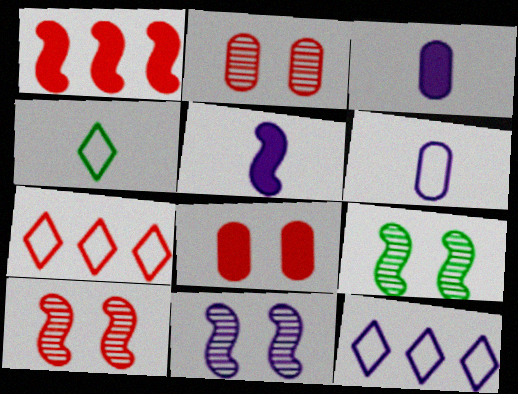[[3, 7, 9], 
[3, 11, 12], 
[9, 10, 11]]